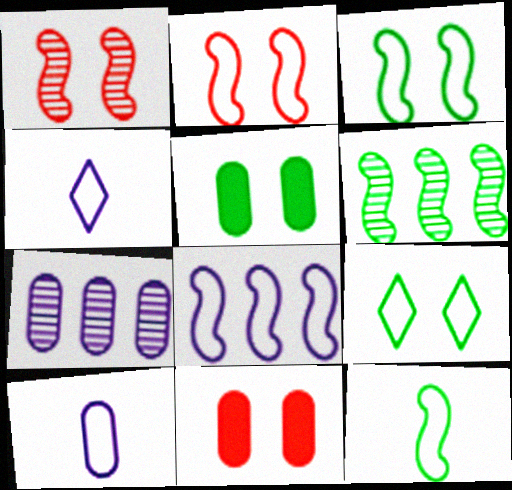[[2, 8, 12], 
[4, 6, 11]]